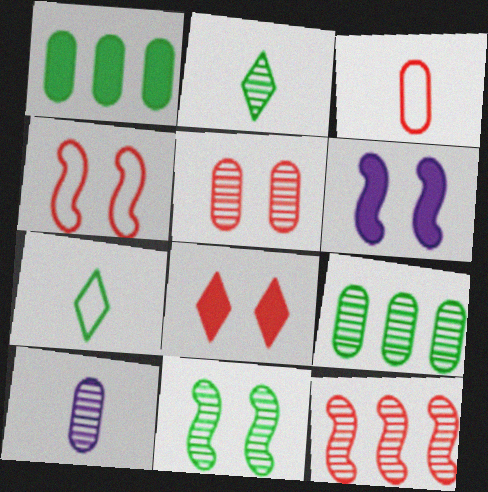[[1, 7, 11], 
[2, 9, 11], 
[3, 8, 12], 
[4, 5, 8], 
[4, 6, 11], 
[5, 9, 10]]